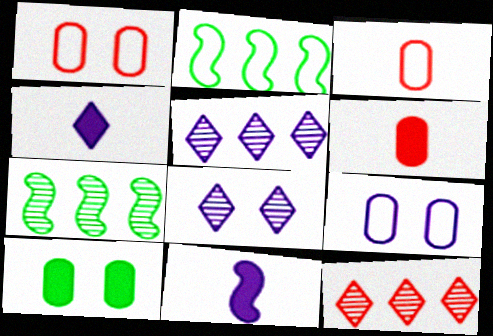[[1, 4, 7], 
[2, 6, 8], 
[5, 9, 11]]